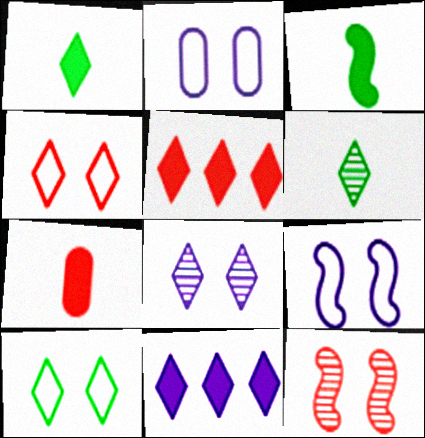[[4, 6, 11]]